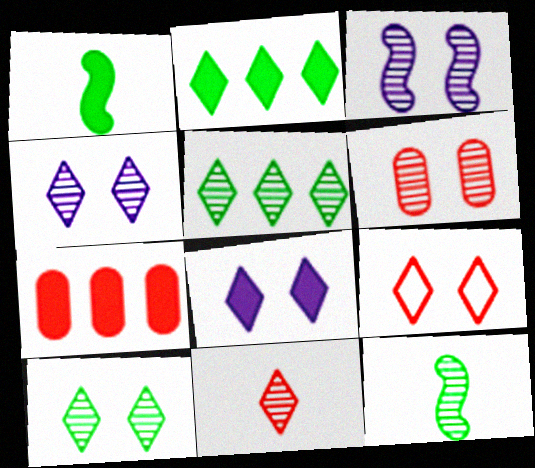[[1, 7, 8], 
[3, 6, 10], 
[4, 5, 11], 
[8, 9, 10]]